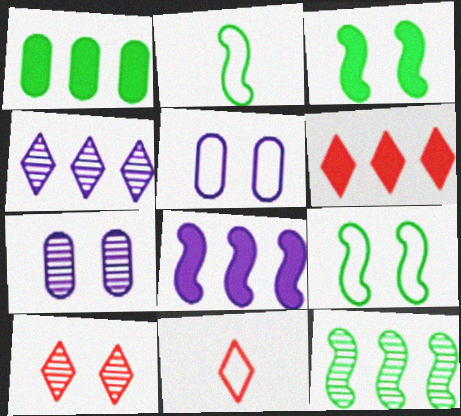[[1, 6, 8], 
[2, 3, 12], 
[2, 6, 7], 
[3, 5, 10], 
[6, 10, 11]]